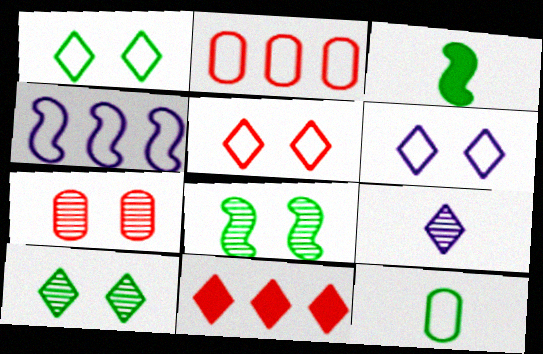[[1, 5, 6], 
[1, 9, 11], 
[4, 5, 12]]